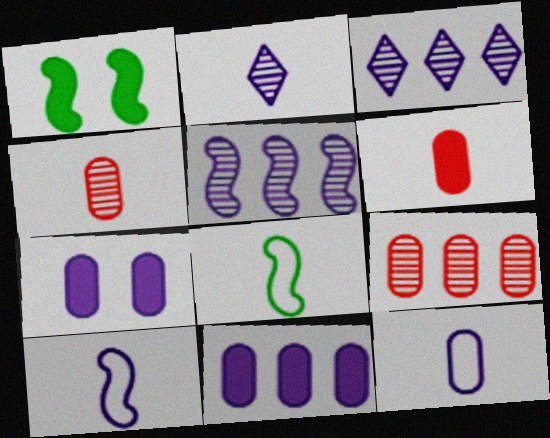[[2, 6, 8], 
[3, 7, 10]]